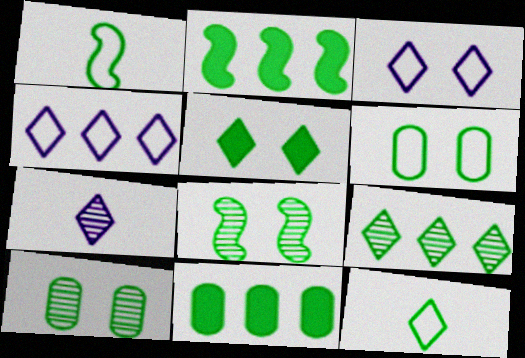[[1, 2, 8], 
[2, 10, 12], 
[5, 6, 8], 
[5, 9, 12], 
[8, 11, 12]]